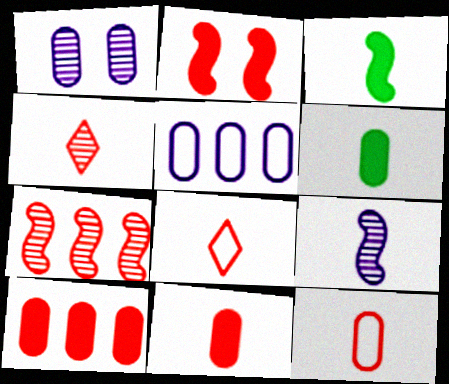[[6, 8, 9]]